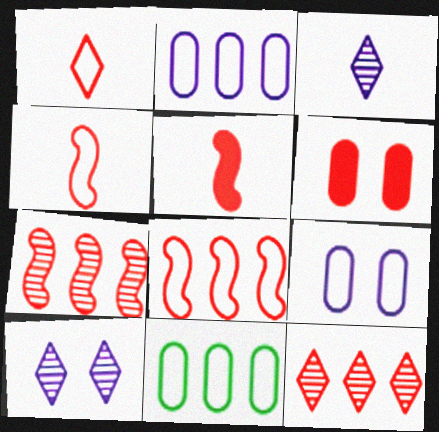[[1, 6, 7], 
[4, 6, 12], 
[5, 10, 11]]